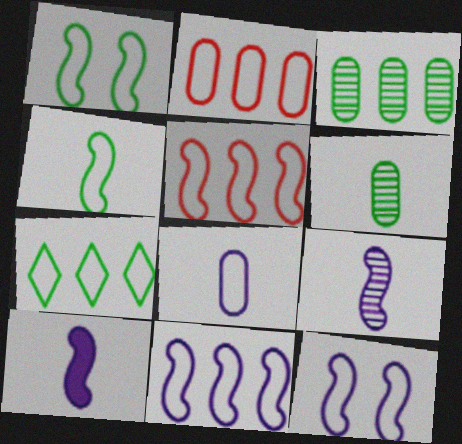[[2, 7, 11], 
[4, 5, 12]]